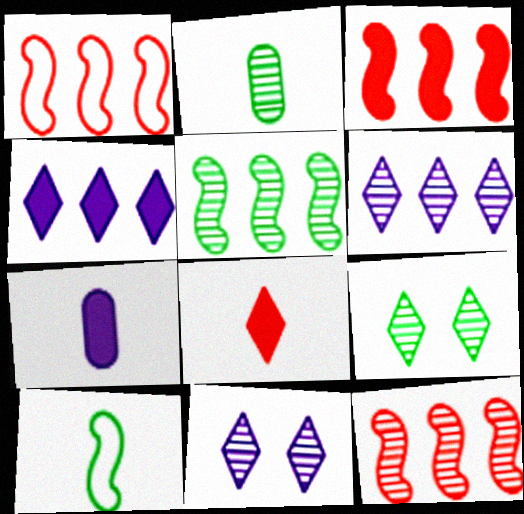[[1, 3, 12], 
[1, 7, 9], 
[2, 5, 9], 
[2, 11, 12]]